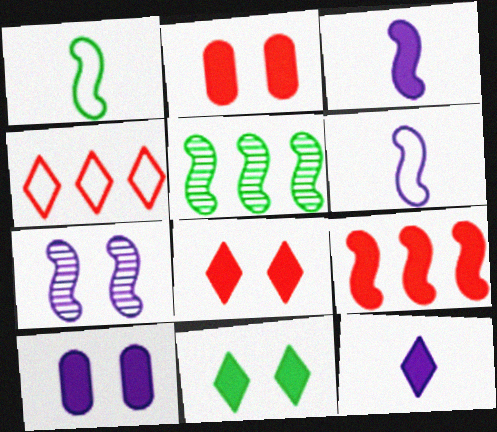[[1, 7, 9]]